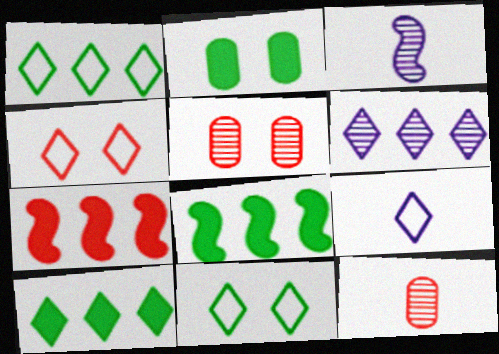[[1, 4, 9], 
[4, 7, 12], 
[5, 8, 9]]